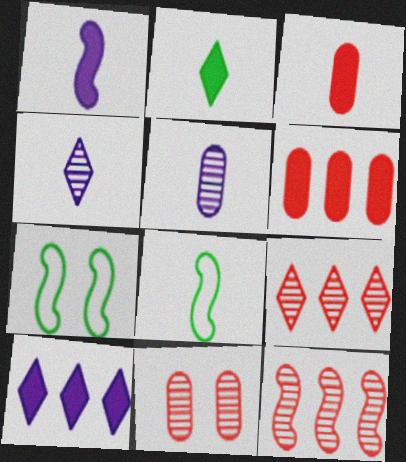[[1, 2, 3], 
[1, 7, 12], 
[3, 4, 8], 
[4, 6, 7], 
[8, 10, 11]]